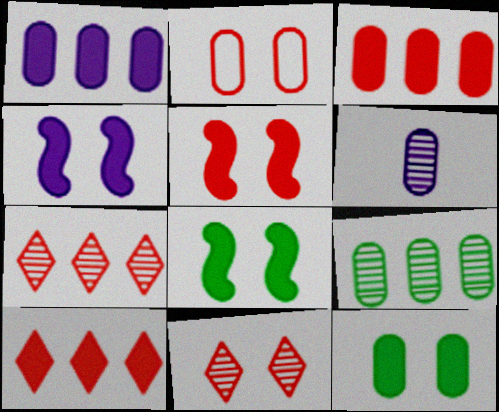[[2, 5, 11], 
[4, 5, 8]]